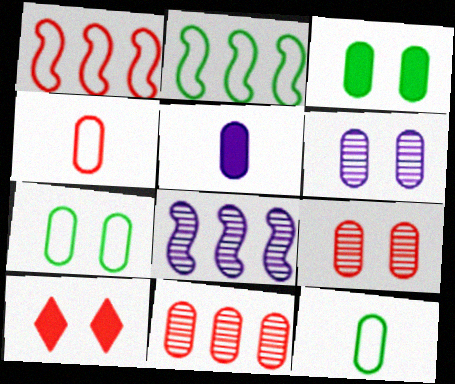[[5, 7, 11], 
[8, 10, 12]]